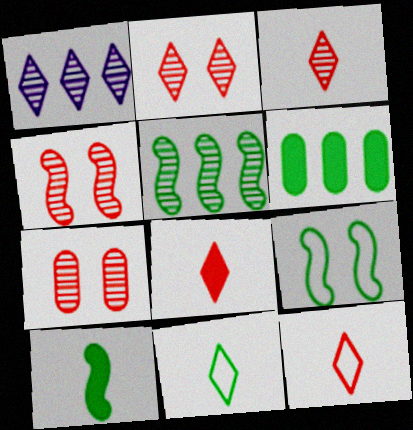[[2, 4, 7], 
[3, 8, 12], 
[5, 9, 10]]